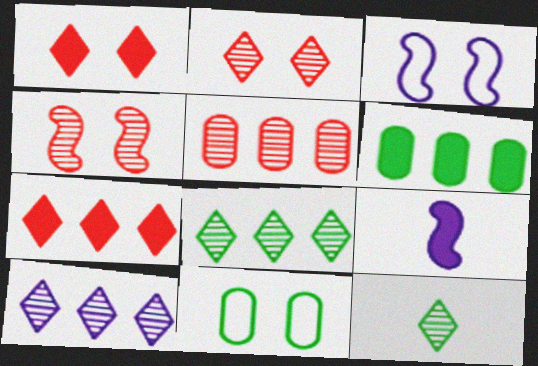[[1, 6, 9], 
[2, 10, 12]]